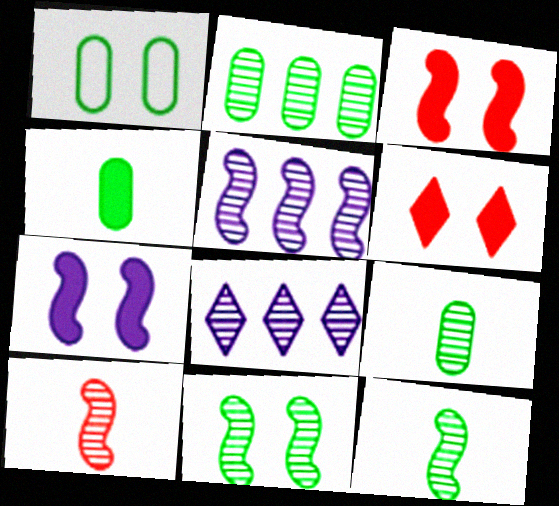[[1, 2, 4], 
[5, 10, 11]]